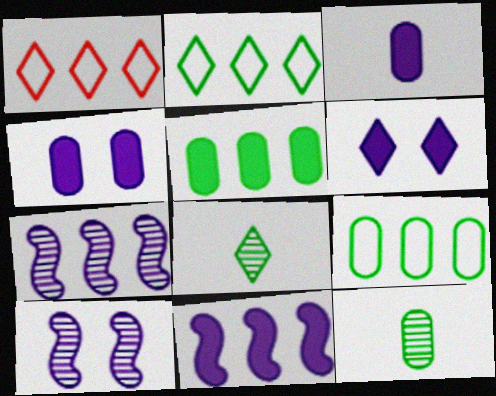[[1, 5, 7], 
[1, 6, 8], 
[3, 6, 11]]